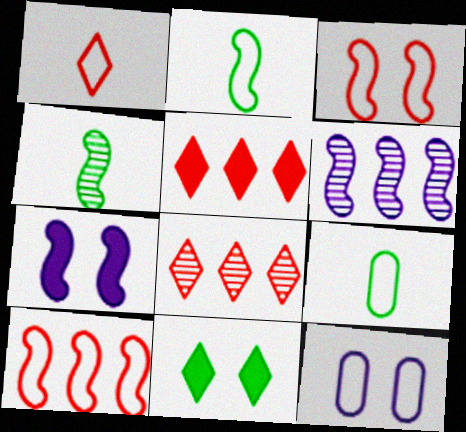[[4, 5, 12], 
[4, 7, 10], 
[7, 8, 9]]